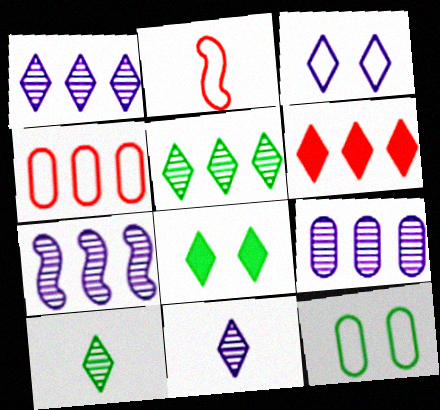[[1, 7, 9], 
[2, 8, 9], 
[3, 6, 10]]